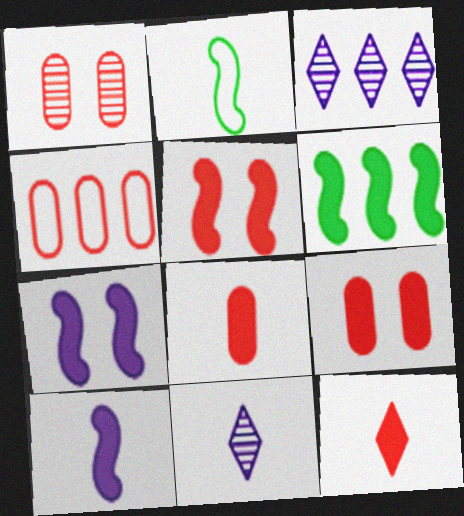[[1, 4, 8], 
[2, 3, 9], 
[2, 8, 11], 
[3, 4, 6], 
[5, 6, 10]]